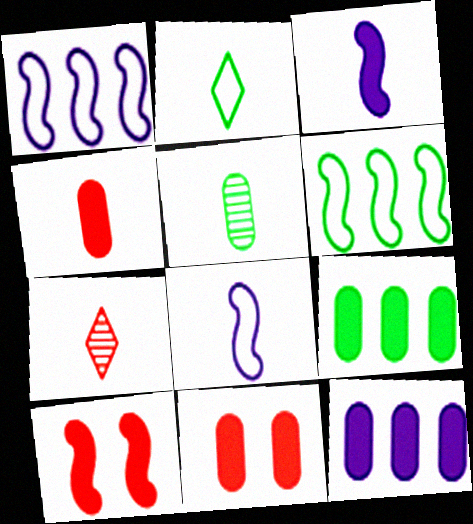[]